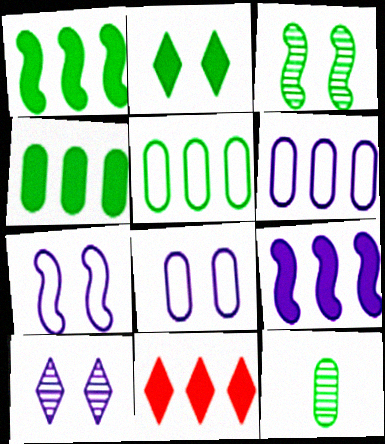[[4, 9, 11], 
[7, 11, 12]]